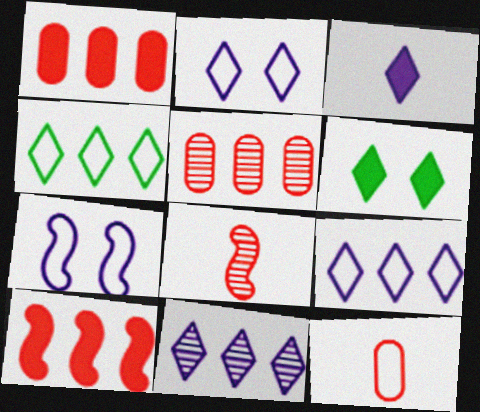[[2, 3, 11], 
[4, 7, 12]]